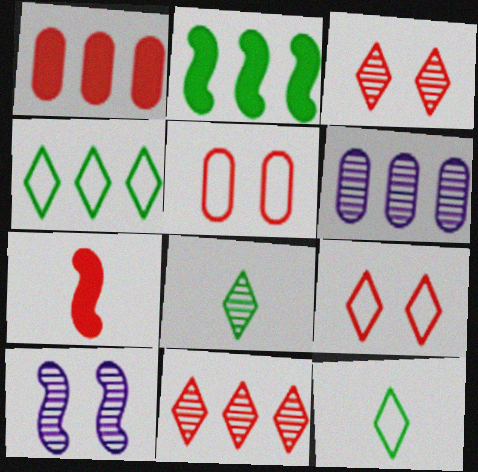[[1, 10, 12], 
[5, 7, 11]]